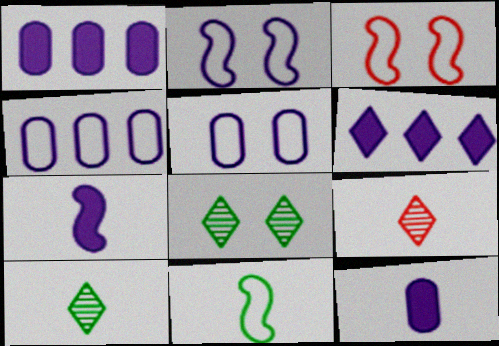[[1, 3, 10], 
[9, 11, 12]]